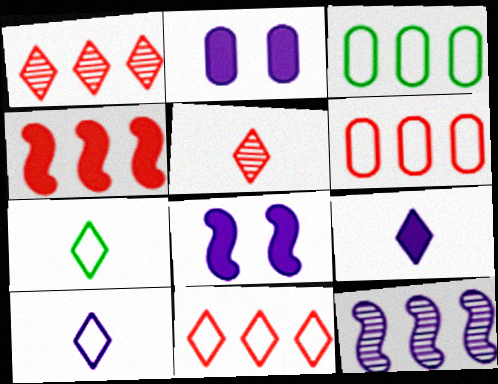[[1, 4, 6], 
[2, 10, 12], 
[3, 5, 8], 
[5, 7, 9]]